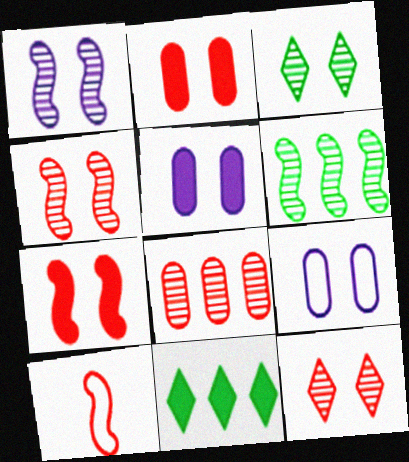[[3, 7, 9]]